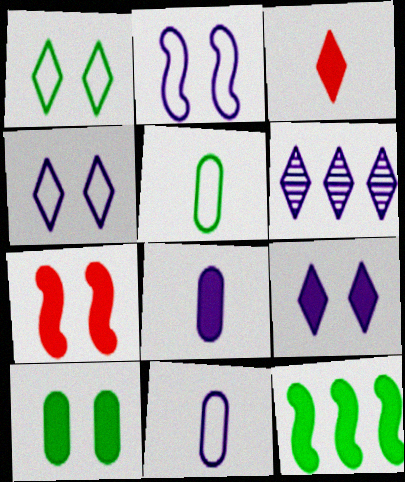[[1, 3, 6], 
[2, 6, 8], 
[5, 6, 7], 
[7, 9, 10]]